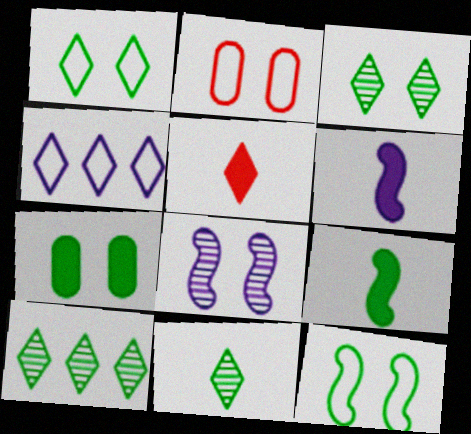[[2, 6, 10], 
[3, 4, 5], 
[3, 7, 12], 
[3, 10, 11]]